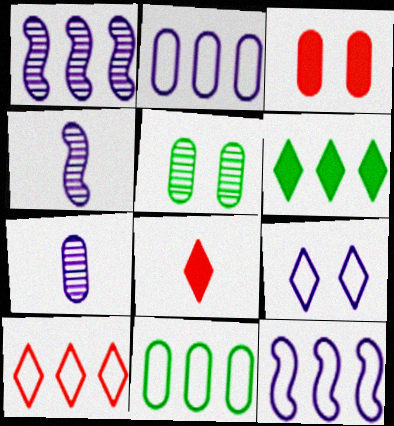[[3, 7, 11], 
[5, 8, 12], 
[10, 11, 12]]